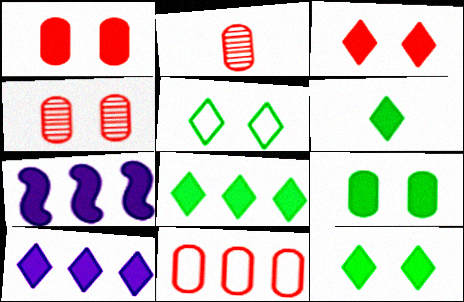[[1, 2, 11], 
[1, 6, 7], 
[2, 5, 7], 
[3, 6, 10], 
[6, 8, 12]]